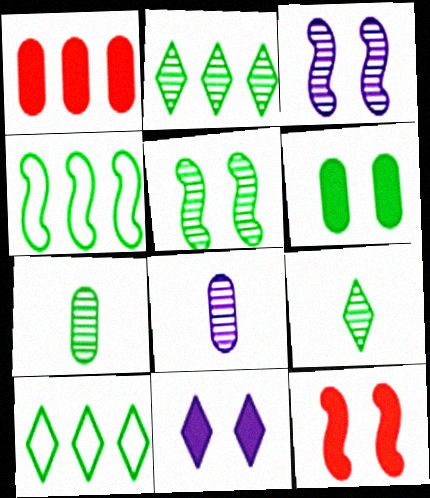[[2, 5, 7], 
[4, 6, 9], 
[6, 11, 12], 
[8, 10, 12]]